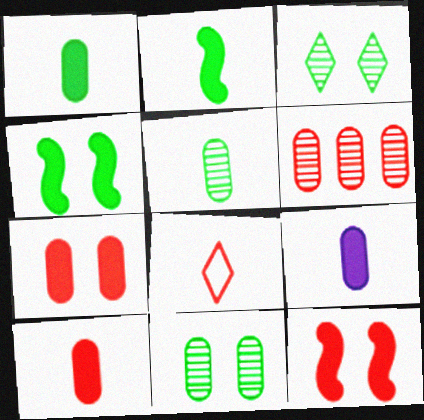[[1, 9, 10], 
[6, 8, 12]]